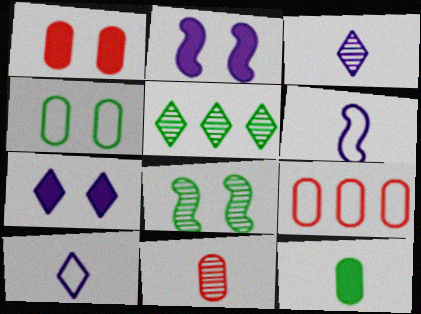[[1, 5, 6], 
[1, 9, 11]]